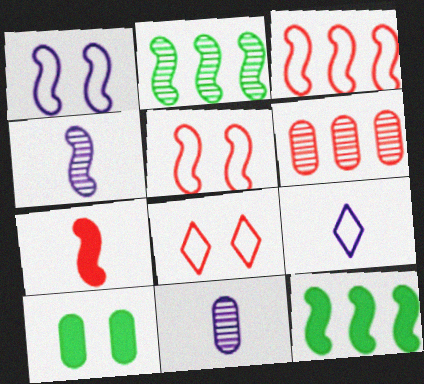[[1, 2, 7], 
[4, 5, 12], 
[6, 7, 8], 
[8, 11, 12]]